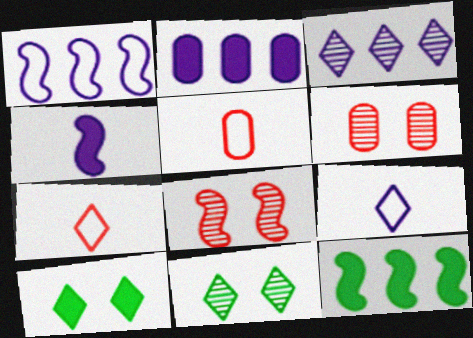[[1, 2, 3], 
[3, 7, 10], 
[6, 9, 12]]